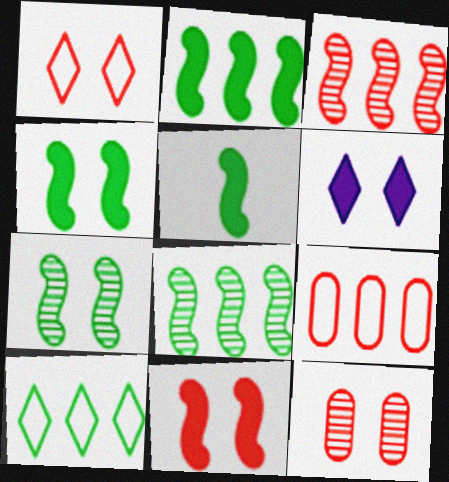[[1, 11, 12], 
[2, 4, 5]]